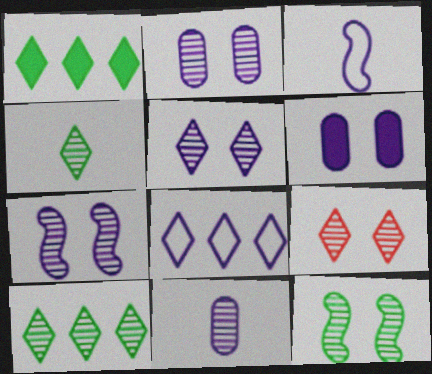[[2, 5, 7], 
[2, 9, 12]]